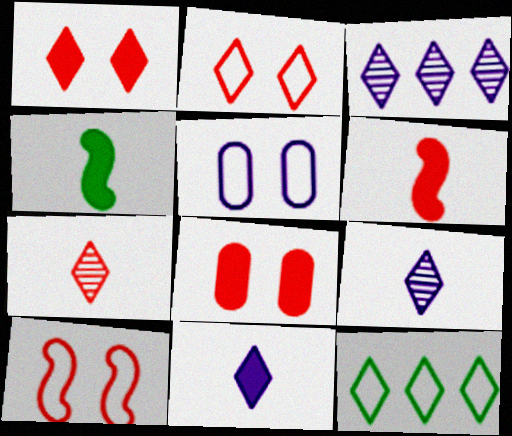[[1, 9, 12]]